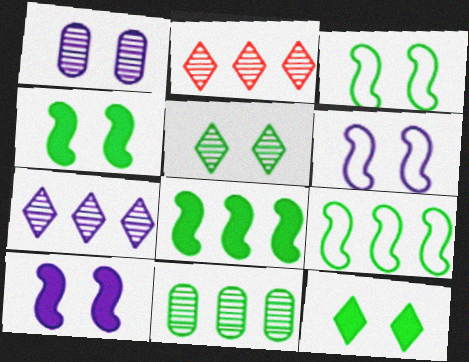[]